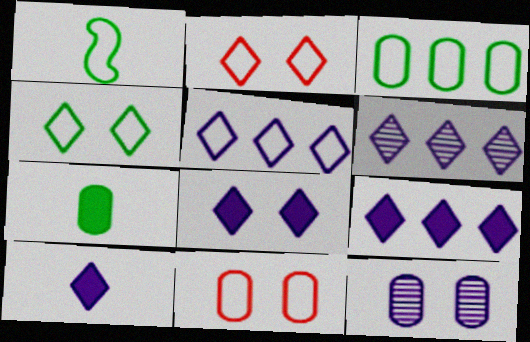[[1, 3, 4], 
[1, 5, 11], 
[5, 6, 9], 
[8, 9, 10]]